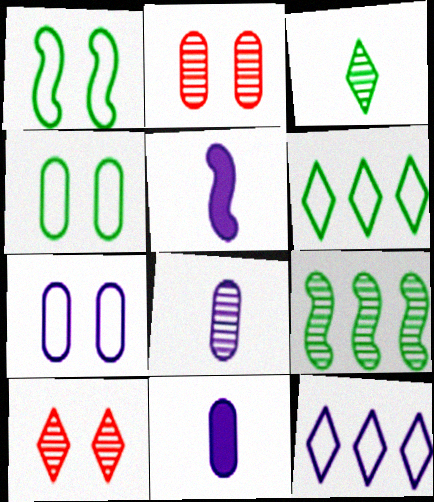[[2, 5, 6], 
[8, 9, 10]]